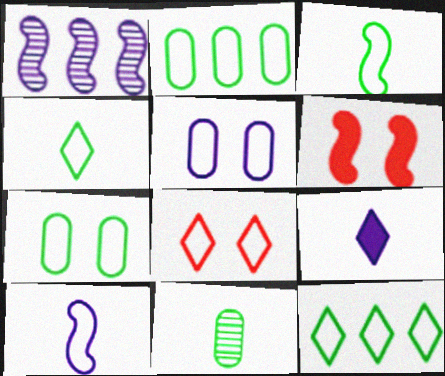[[1, 3, 6], 
[1, 5, 9], 
[2, 8, 10], 
[3, 7, 12]]